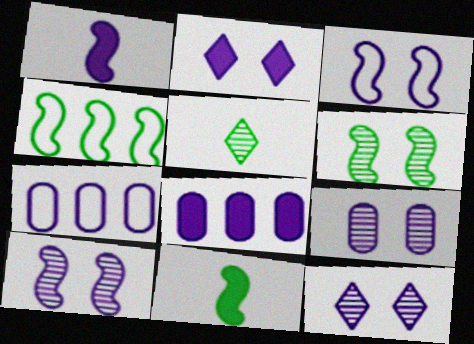[[1, 2, 8], 
[1, 7, 12], 
[2, 3, 9], 
[4, 6, 11], 
[9, 10, 12]]